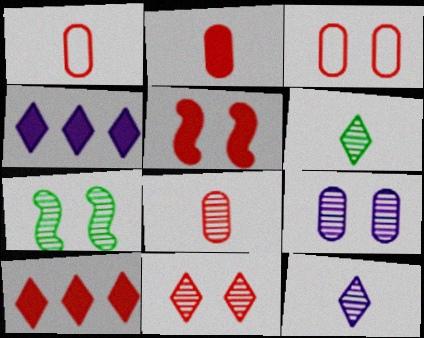[[1, 2, 8], 
[1, 4, 7], 
[2, 5, 10], 
[3, 5, 11], 
[7, 9, 11]]